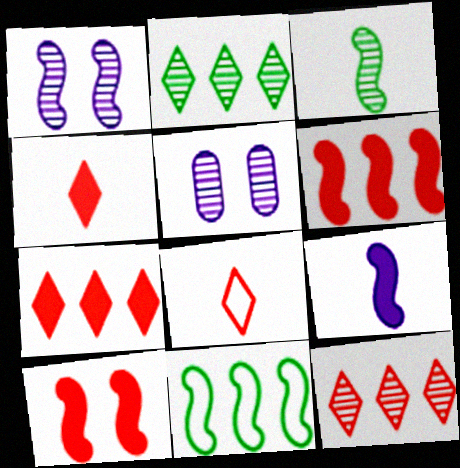[[3, 5, 12], 
[4, 5, 11]]